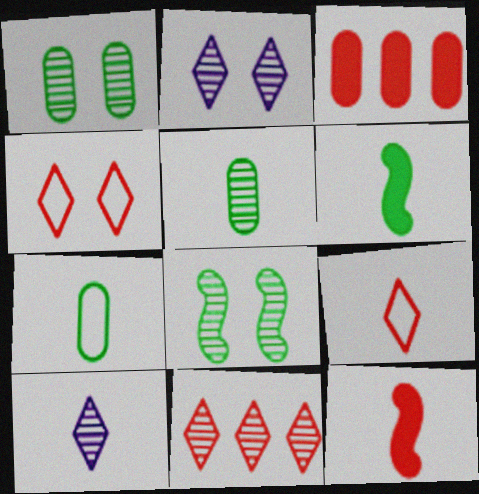[[7, 10, 12]]